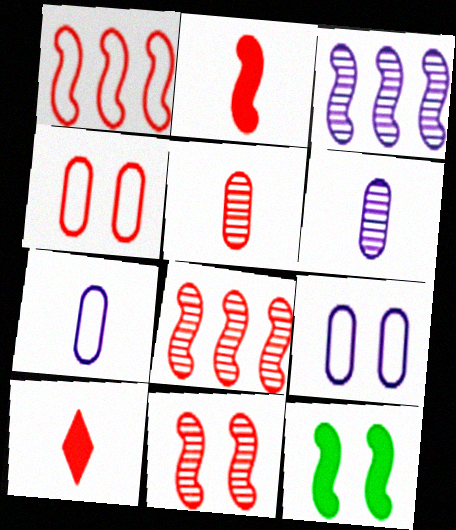[[1, 2, 11], 
[4, 8, 10]]